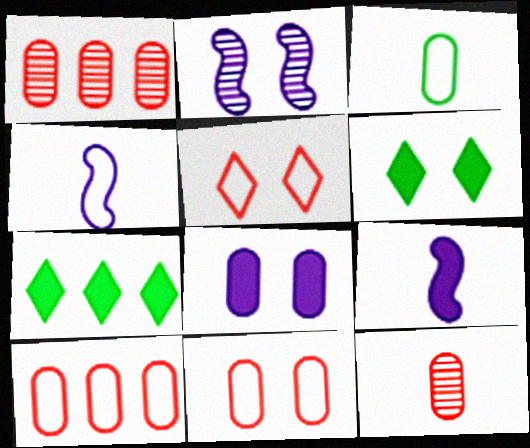[[1, 3, 8], 
[1, 4, 6], 
[2, 6, 11]]